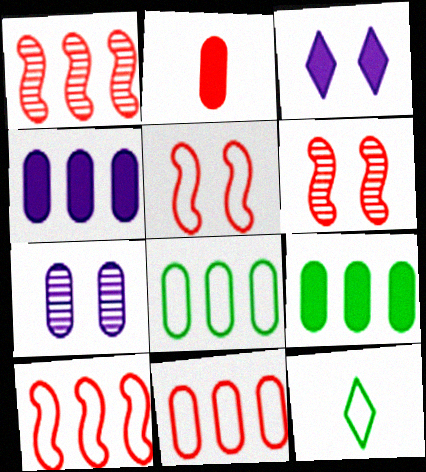[[2, 7, 8], 
[4, 6, 12]]